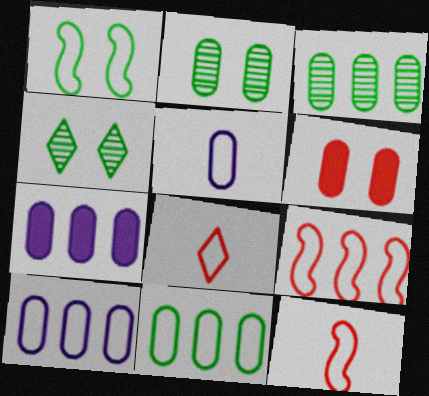[[1, 8, 10], 
[3, 5, 6], 
[4, 7, 12]]